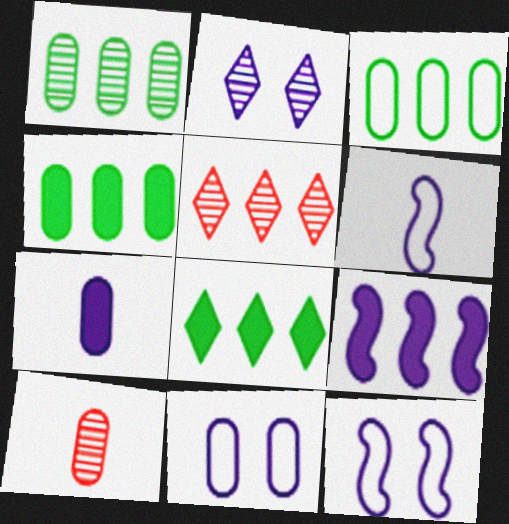[[1, 3, 4], 
[3, 5, 9], 
[4, 10, 11], 
[8, 10, 12]]